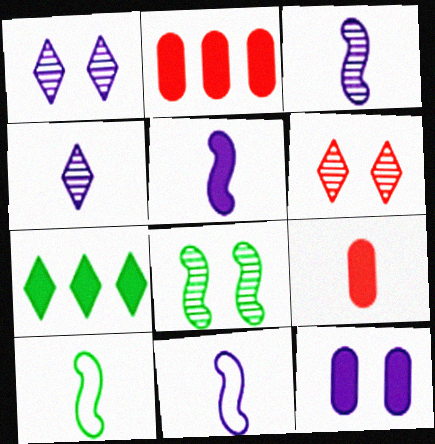[[1, 2, 10], 
[3, 5, 11], 
[4, 9, 10]]